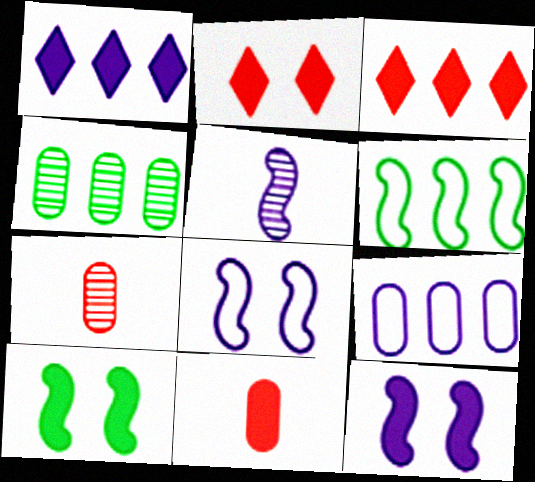[[1, 10, 11]]